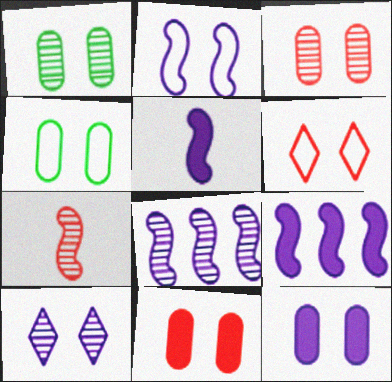[[2, 4, 6], 
[2, 5, 8], 
[2, 10, 12], 
[3, 4, 12]]